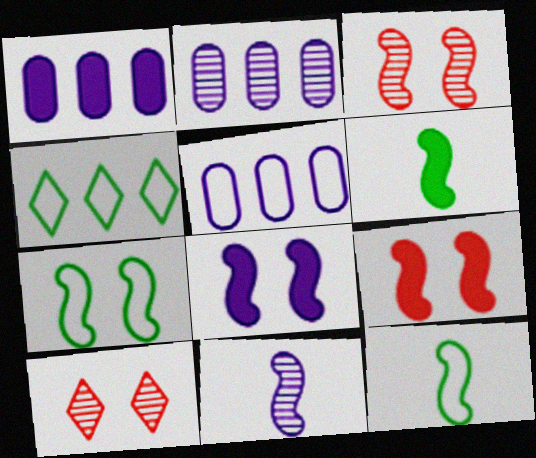[[1, 2, 5], 
[1, 10, 12], 
[3, 7, 8], 
[5, 6, 10]]